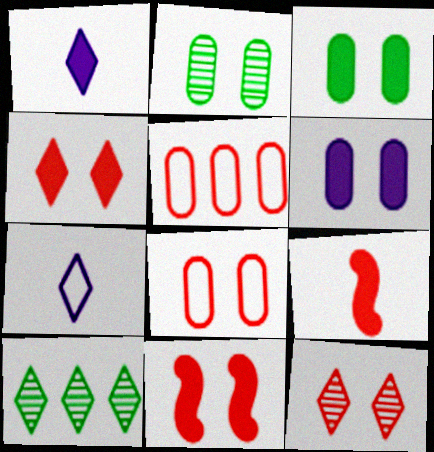[[2, 6, 8], 
[4, 7, 10], 
[5, 9, 12], 
[8, 11, 12]]